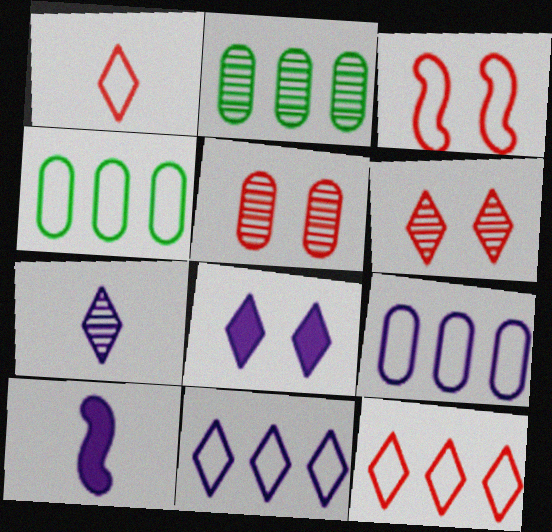[[4, 6, 10], 
[7, 8, 11]]